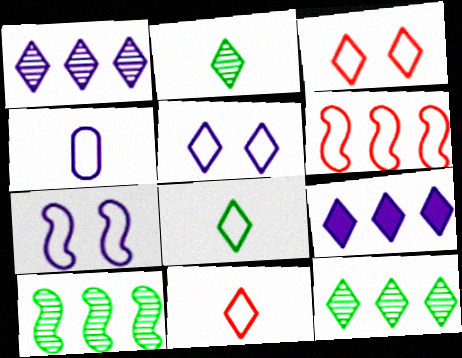[[2, 3, 9]]